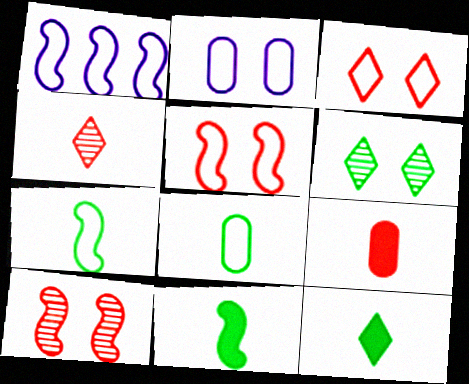[[1, 3, 8], 
[1, 5, 7], 
[1, 6, 9], 
[1, 10, 11]]